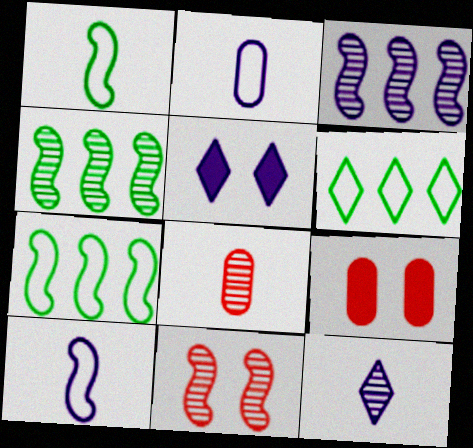[[2, 3, 5], 
[5, 7, 8], 
[7, 9, 12]]